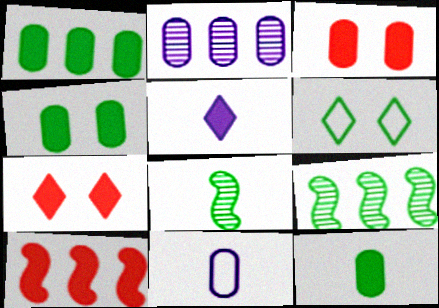[[1, 4, 12], 
[1, 6, 8], 
[4, 5, 10], 
[6, 9, 12], 
[7, 9, 11]]